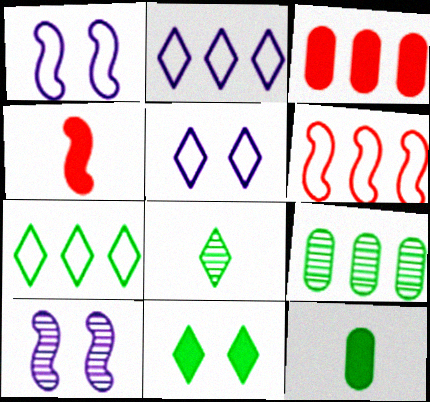[[1, 3, 8], 
[4, 5, 9], 
[7, 8, 11]]